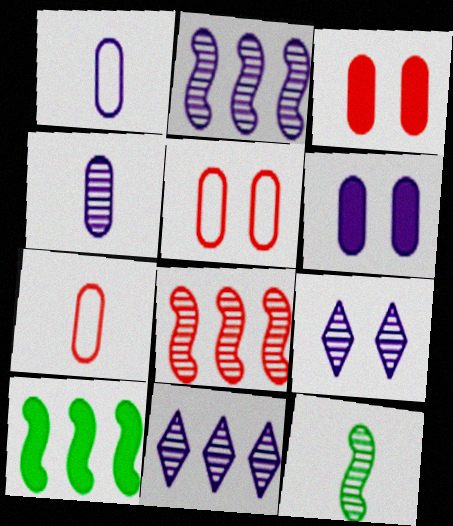[[2, 4, 9], 
[7, 9, 10]]